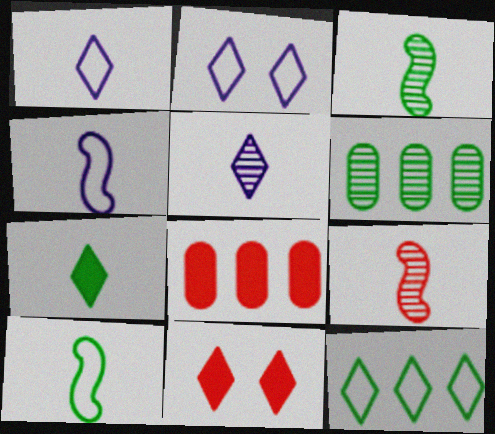[[2, 3, 8], 
[4, 6, 11], 
[5, 11, 12]]